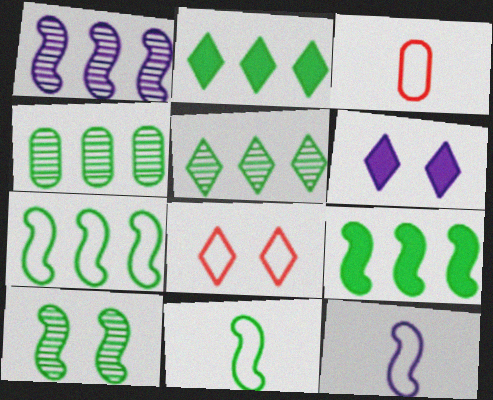[[2, 4, 7], 
[9, 10, 11]]